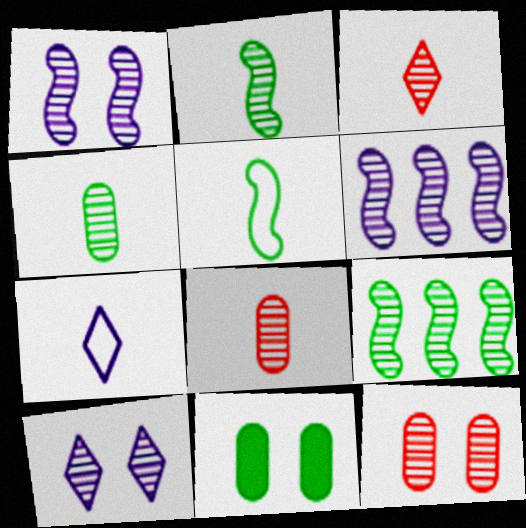[[8, 9, 10]]